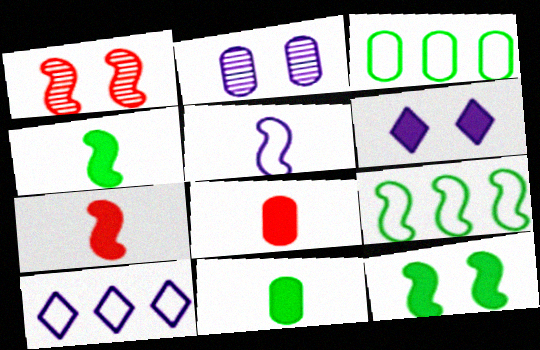[[1, 10, 11], 
[2, 3, 8]]